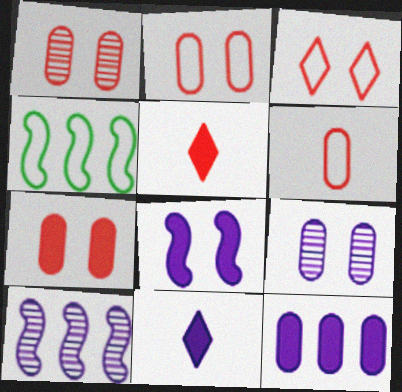[[1, 2, 7], 
[1, 4, 11], 
[4, 5, 9], 
[8, 11, 12]]